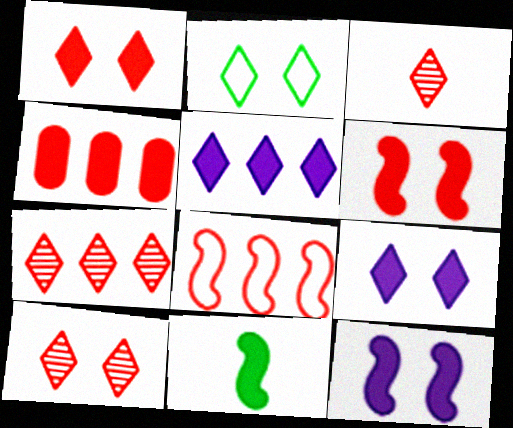[[2, 3, 5], 
[2, 9, 10], 
[3, 7, 10], 
[4, 7, 8], 
[4, 9, 11]]